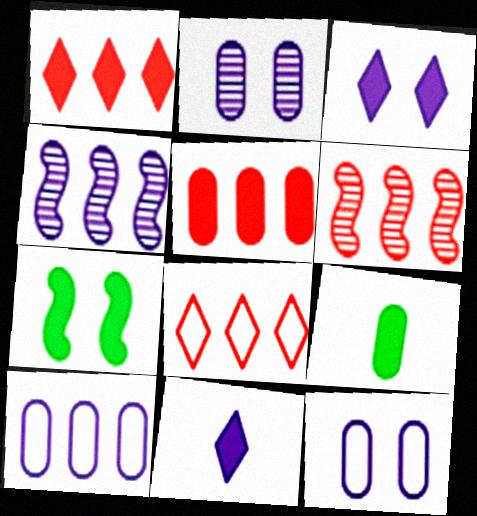[[4, 11, 12], 
[5, 6, 8], 
[5, 7, 11]]